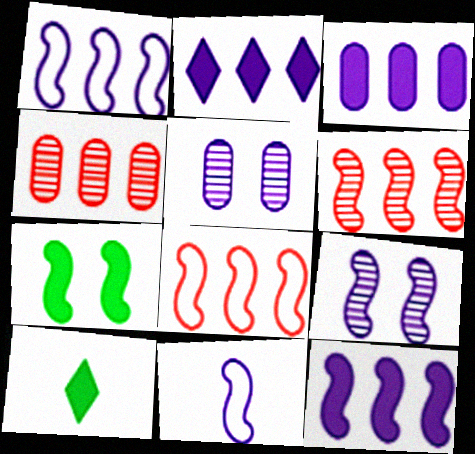[[2, 3, 12], 
[2, 5, 11], 
[5, 8, 10], 
[6, 7, 11], 
[9, 11, 12]]